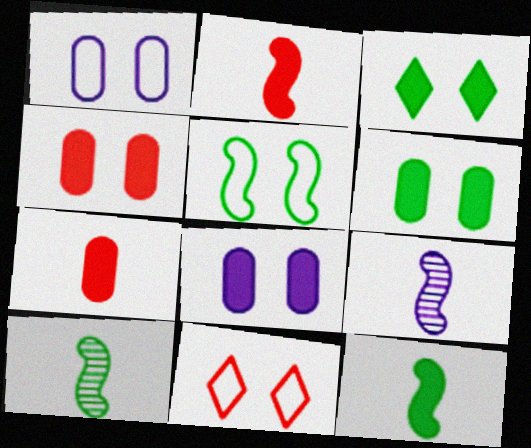[[1, 5, 11], 
[4, 6, 8]]